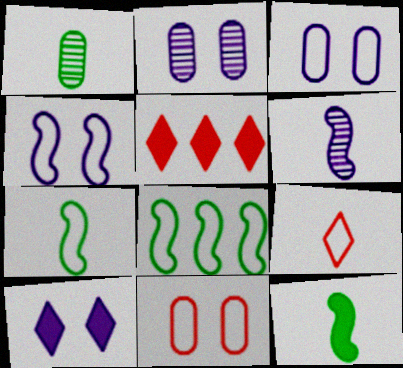[[1, 4, 5], 
[2, 4, 10], 
[2, 5, 7], 
[3, 8, 9]]